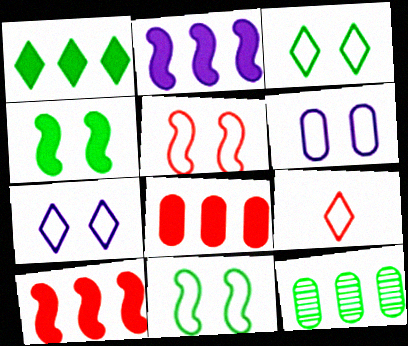[[1, 2, 8], 
[3, 5, 6]]